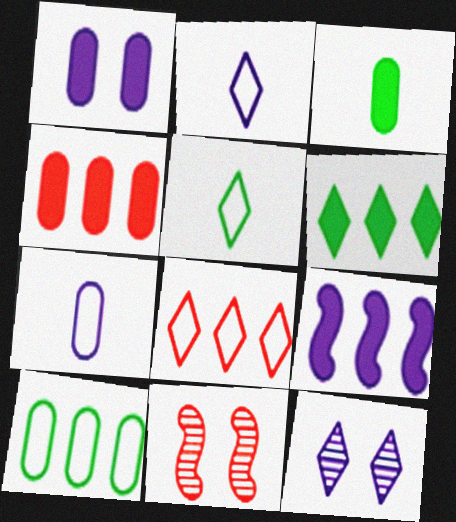[[1, 3, 4], 
[4, 6, 9], 
[6, 7, 11], 
[7, 9, 12]]